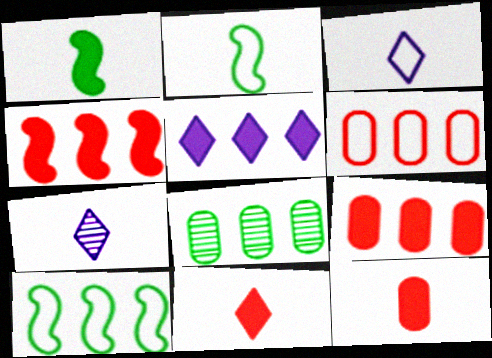[[2, 7, 12]]